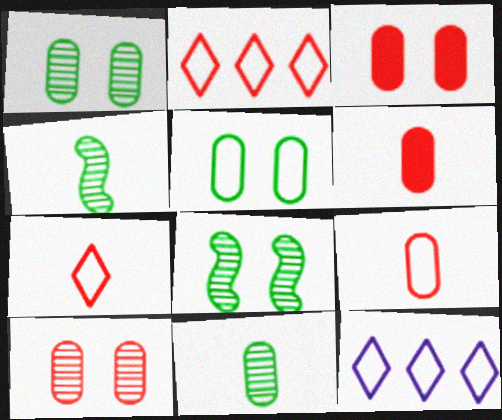[[3, 4, 12], 
[6, 8, 12]]